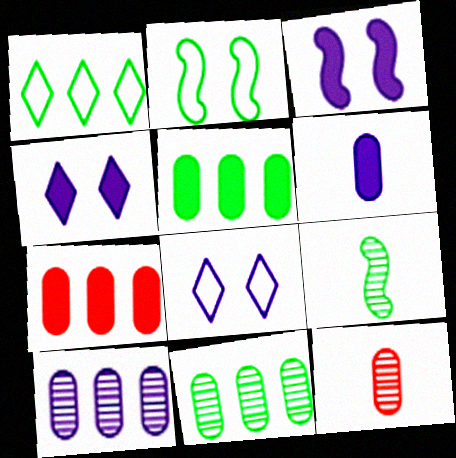[[1, 3, 12], 
[7, 8, 9]]